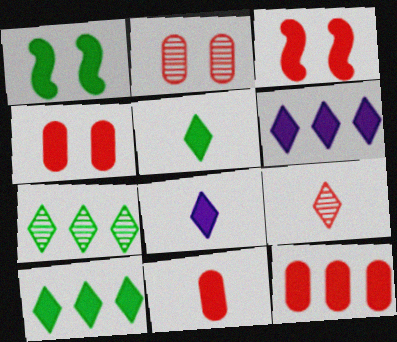[[1, 6, 11], 
[1, 8, 12], 
[4, 11, 12]]